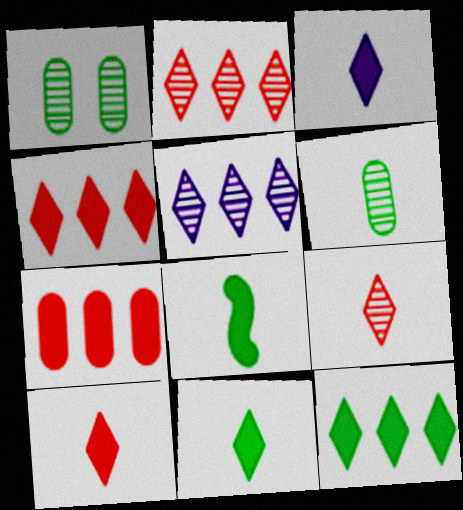[[3, 10, 11]]